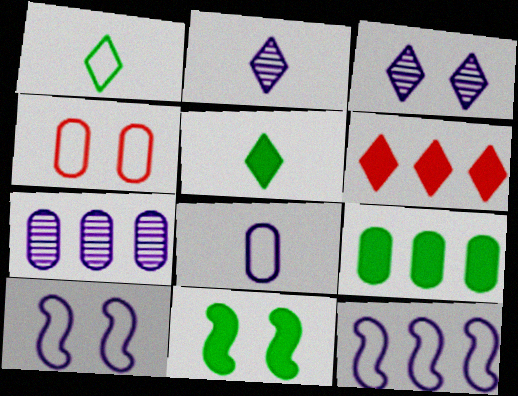[[1, 3, 6], 
[1, 4, 12], 
[3, 4, 11], 
[5, 9, 11]]